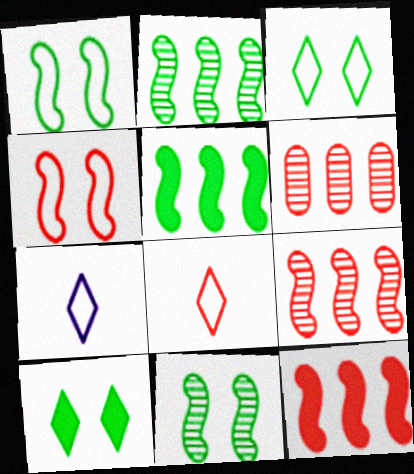[]